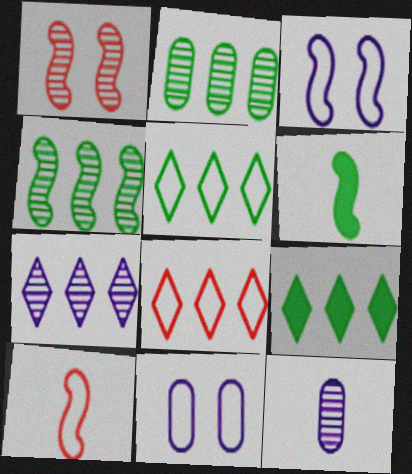[[5, 10, 11], 
[7, 8, 9]]